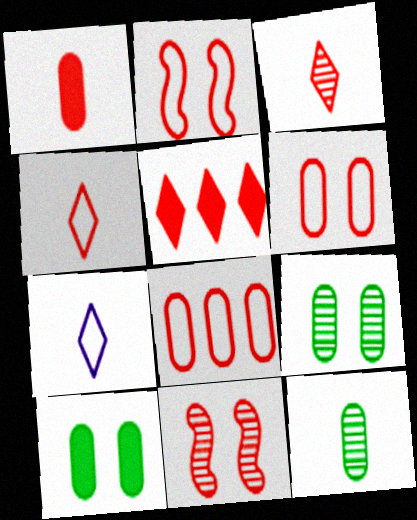[[2, 4, 8]]